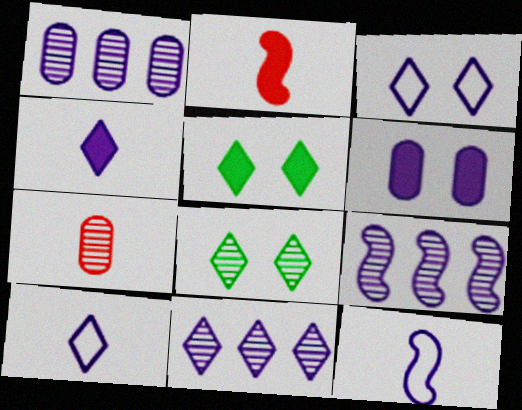[[1, 9, 11], 
[3, 4, 11], 
[6, 9, 10], 
[6, 11, 12], 
[7, 8, 9]]